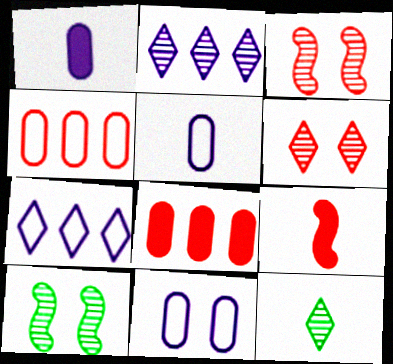[[2, 6, 12], 
[4, 6, 9], 
[5, 9, 12]]